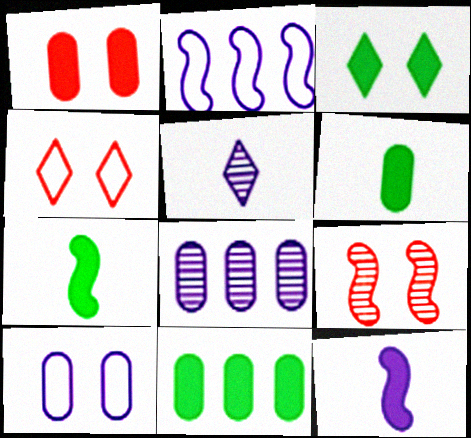[[1, 4, 9], 
[2, 7, 9], 
[3, 7, 11], 
[3, 9, 10], 
[4, 7, 8]]